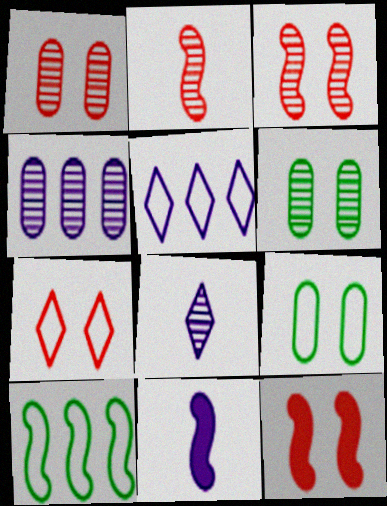[[1, 7, 12], 
[3, 10, 11]]